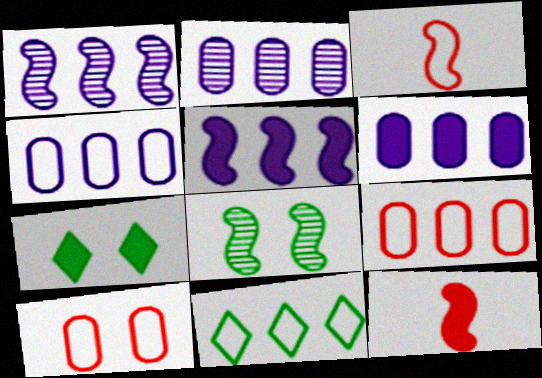[[2, 3, 7], 
[2, 4, 6], 
[3, 5, 8], 
[6, 7, 12]]